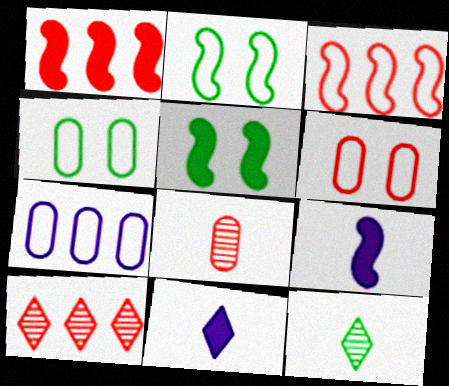[[1, 5, 9], 
[4, 9, 10]]